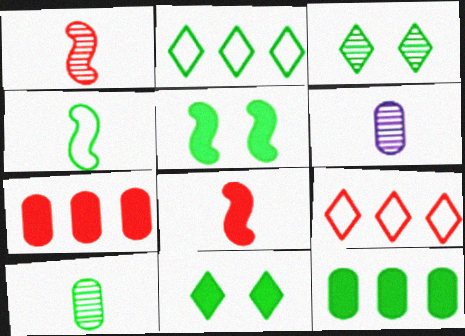[[2, 5, 10], 
[3, 4, 12], 
[5, 6, 9]]